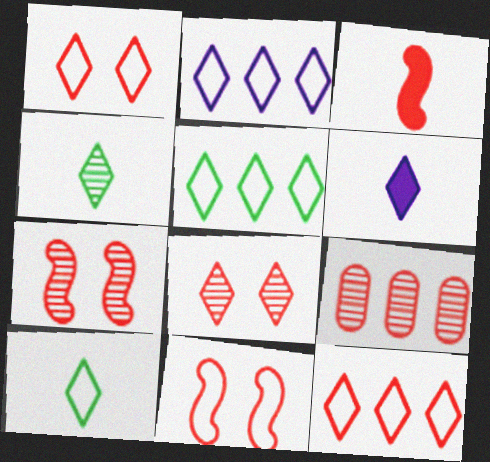[[1, 2, 10], 
[1, 3, 9], 
[2, 5, 12], 
[5, 6, 8]]